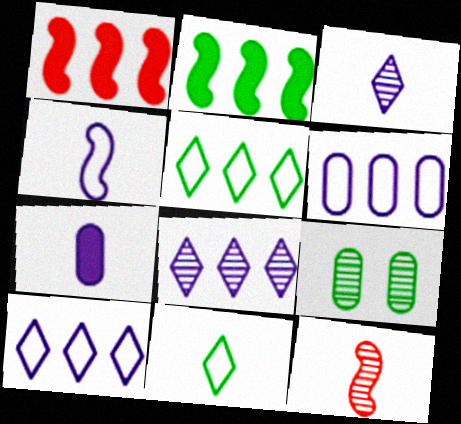[[2, 9, 11], 
[3, 4, 7], 
[7, 11, 12], 
[8, 9, 12]]